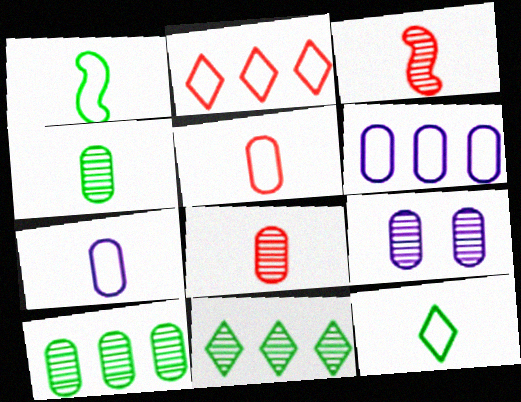[[3, 9, 11], 
[8, 9, 10]]